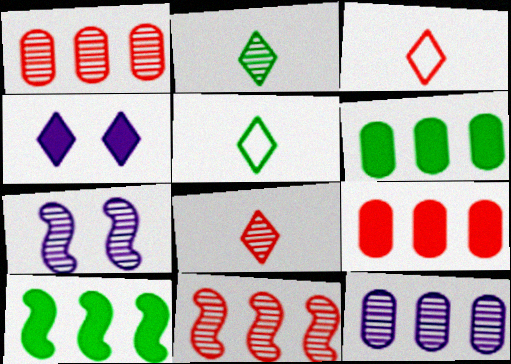[[1, 2, 7], 
[3, 6, 7], 
[5, 7, 9]]